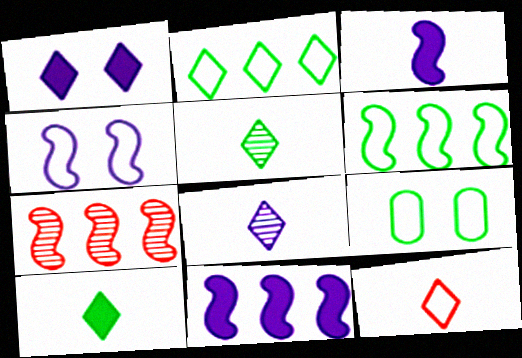[[6, 7, 11], 
[8, 10, 12]]